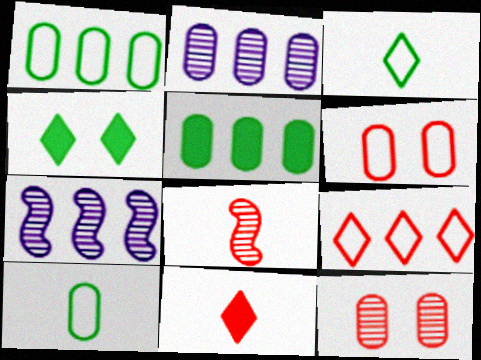[[5, 7, 9]]